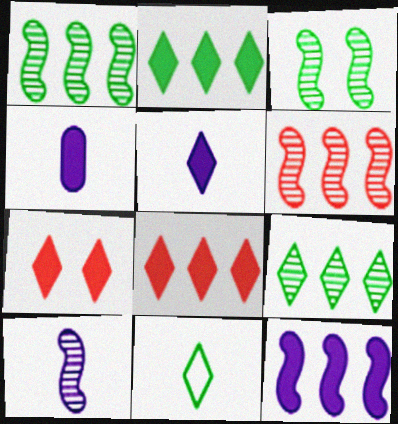[[2, 5, 7], 
[3, 6, 10]]